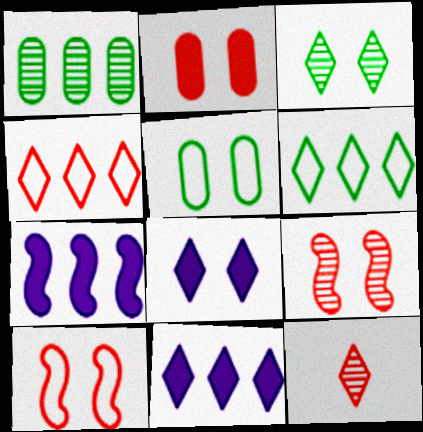[[1, 4, 7], 
[5, 7, 12], 
[5, 8, 9], 
[6, 8, 12]]